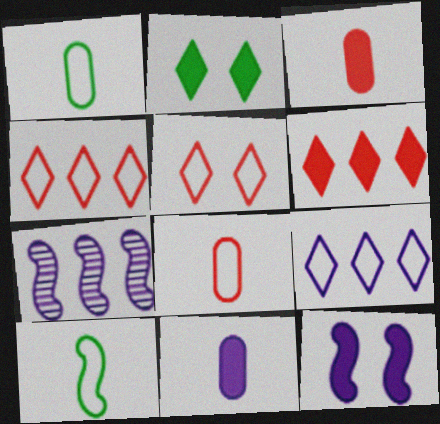[[2, 7, 8]]